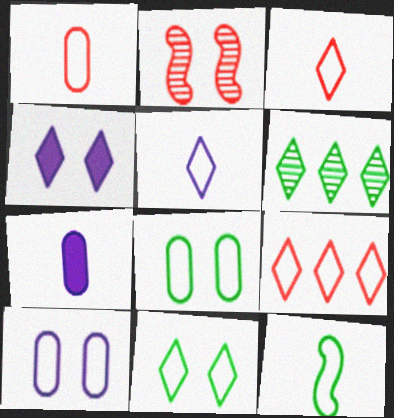[[1, 5, 12], 
[2, 4, 8], 
[3, 4, 6], 
[5, 9, 11], 
[9, 10, 12]]